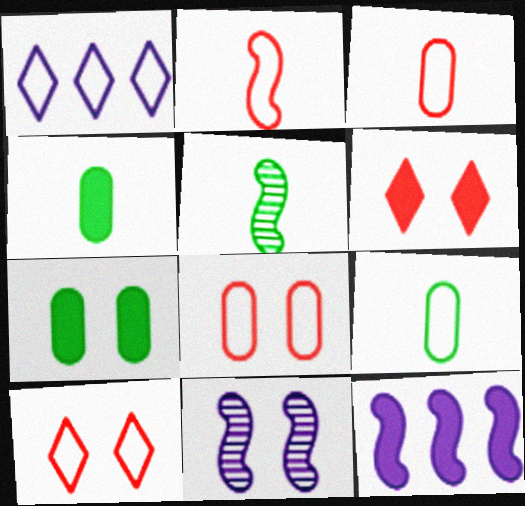[[4, 6, 12], 
[7, 10, 11]]